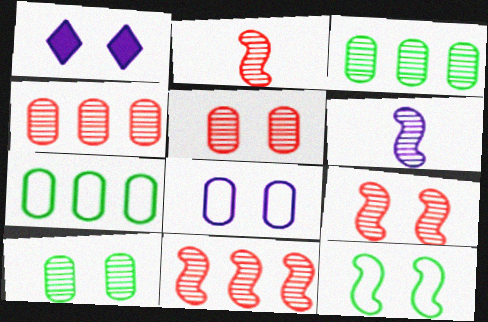[[1, 2, 7], 
[1, 5, 12], 
[2, 9, 11]]